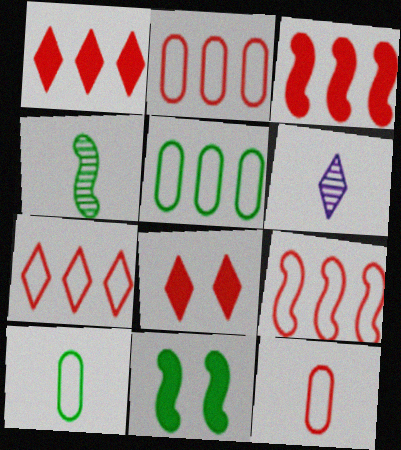[[2, 6, 11], 
[2, 7, 9]]